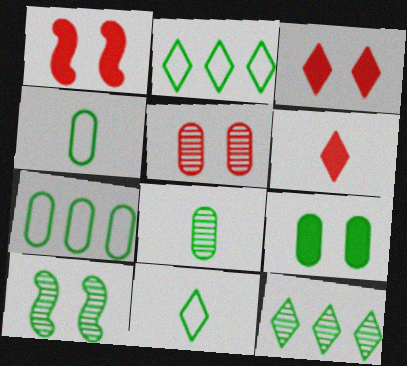[[7, 8, 9], 
[8, 10, 12]]